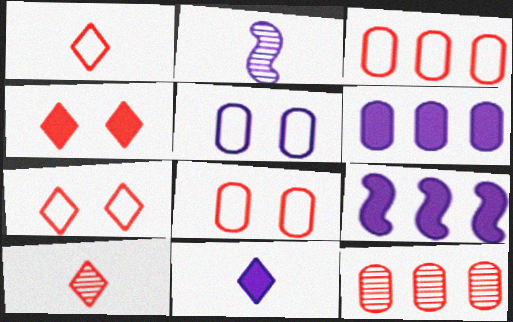[]